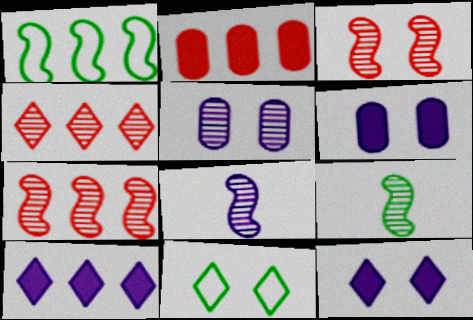[[2, 8, 11], 
[3, 6, 11], 
[4, 5, 9]]